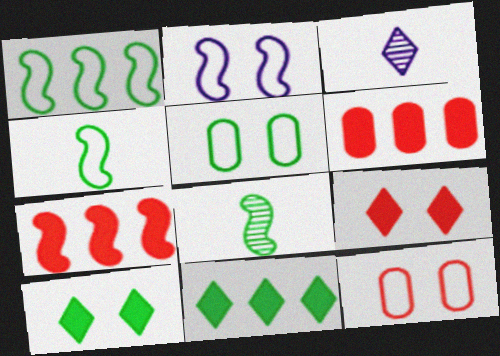[[2, 7, 8], 
[3, 5, 7], 
[5, 8, 11]]